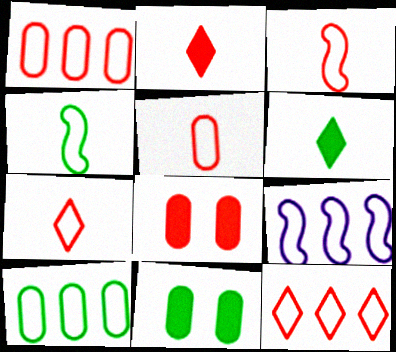[[3, 5, 7], 
[9, 10, 12]]